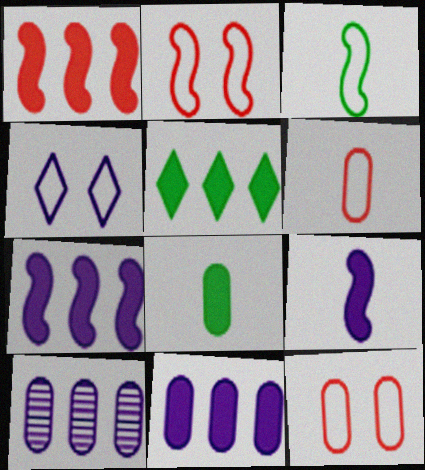[[1, 5, 11], 
[4, 9, 10], 
[8, 10, 12]]